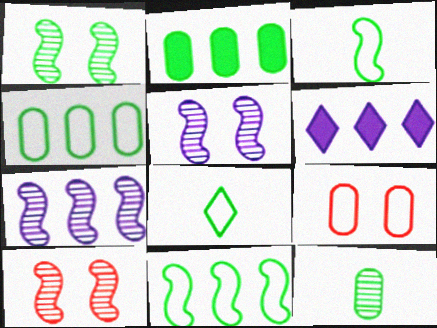[[1, 2, 8], 
[1, 5, 10]]